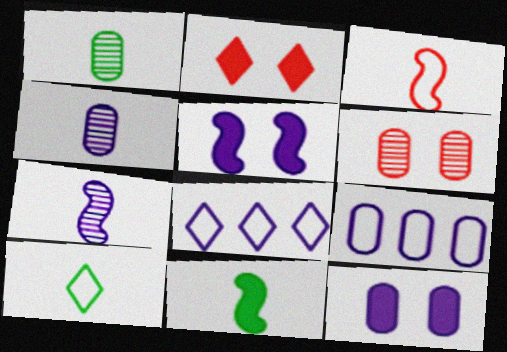[[1, 10, 11], 
[3, 7, 11], 
[4, 5, 8], 
[4, 9, 12], 
[6, 8, 11], 
[7, 8, 12]]